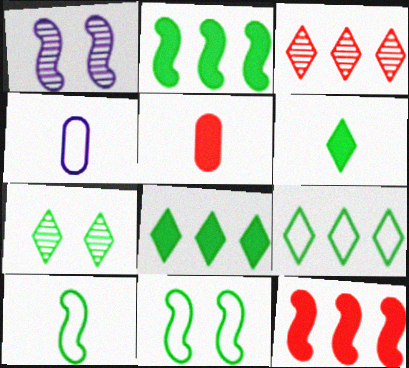[[1, 5, 9], 
[1, 10, 12], 
[4, 7, 12], 
[6, 7, 9]]